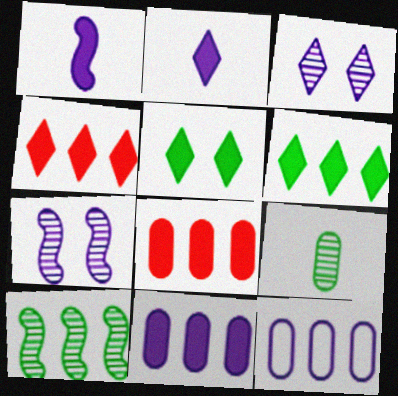[[1, 3, 12], 
[1, 5, 8], 
[2, 4, 5], 
[2, 7, 12], 
[4, 10, 12]]